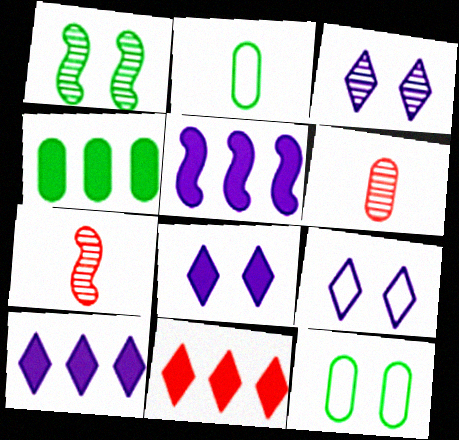[[3, 8, 9], 
[4, 5, 11], 
[4, 7, 9], 
[7, 10, 12]]